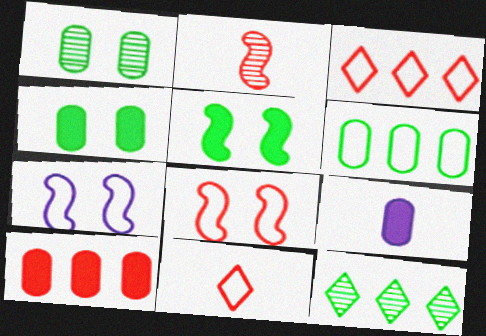[[4, 9, 10], 
[6, 7, 11], 
[8, 9, 12]]